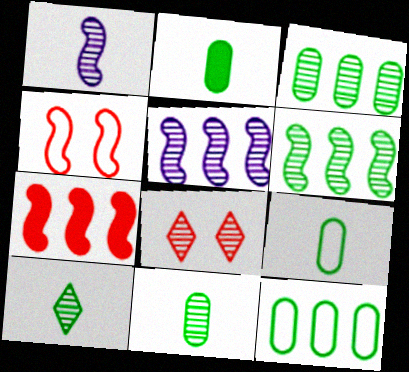[[1, 3, 8], 
[2, 9, 11], 
[5, 8, 11]]